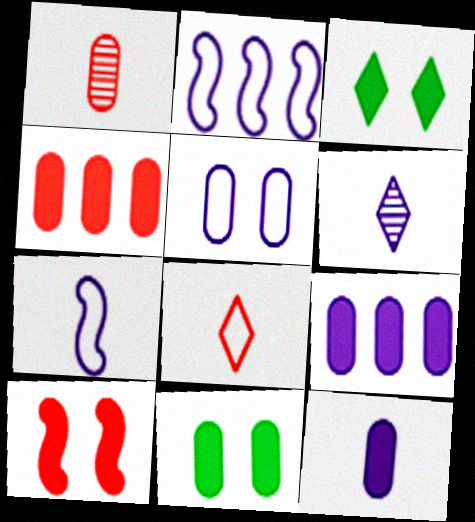[[1, 2, 3], 
[4, 11, 12], 
[6, 7, 12]]